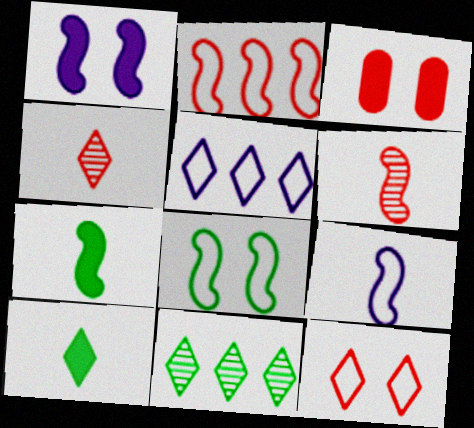[[2, 3, 4], 
[2, 8, 9], 
[3, 9, 11], 
[6, 7, 9]]